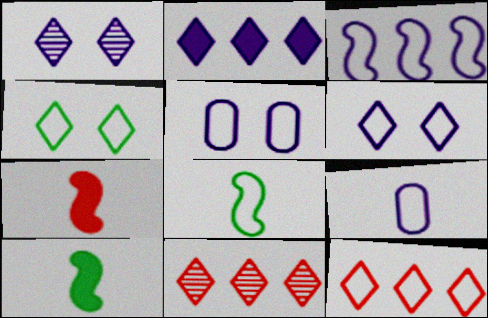[[3, 6, 9], 
[5, 8, 12], 
[5, 10, 11]]